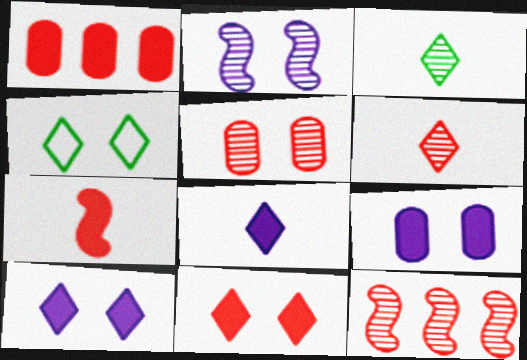[[1, 7, 11], 
[5, 6, 12]]